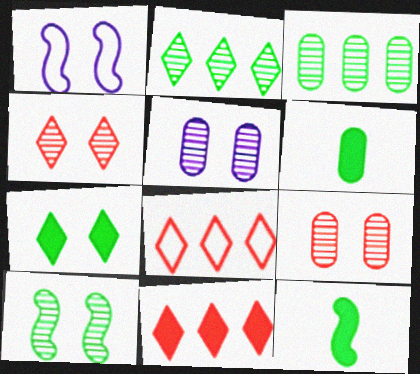[[1, 7, 9], 
[4, 5, 10], 
[5, 8, 12]]